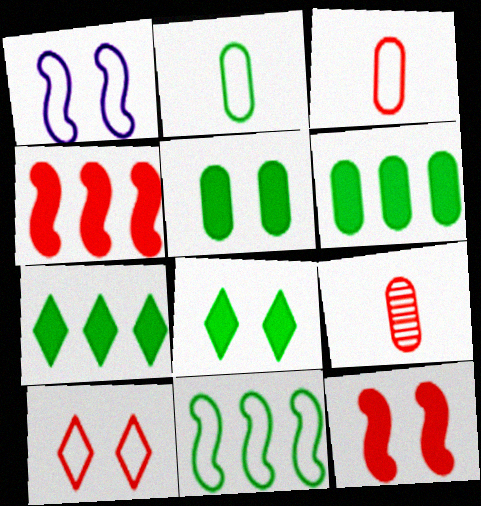[[1, 7, 9], 
[4, 9, 10]]